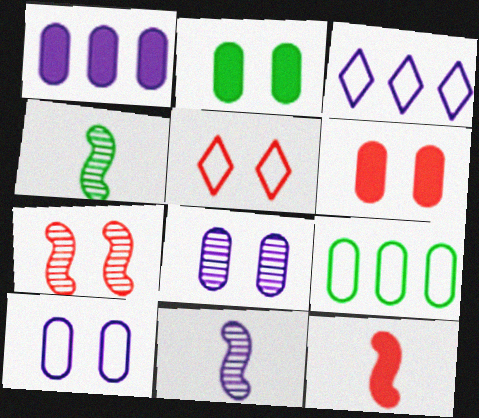[[1, 4, 5], 
[3, 4, 6], 
[5, 6, 7]]